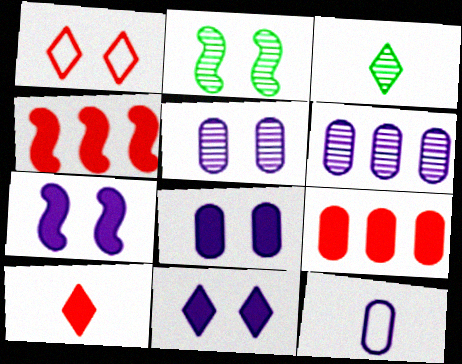[[1, 2, 8], 
[6, 8, 12], 
[7, 8, 11]]